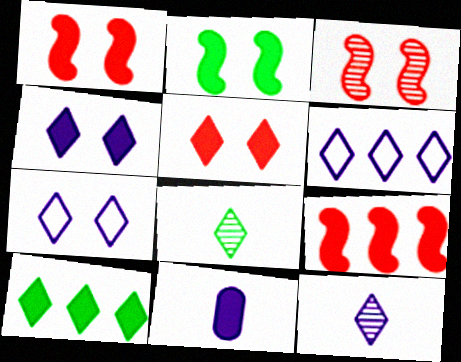[[1, 10, 11], 
[4, 6, 12], 
[5, 6, 8]]